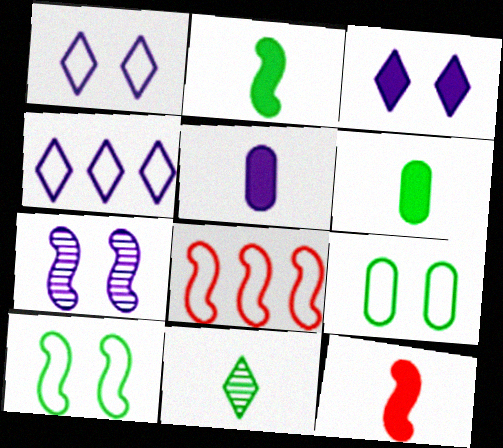[[2, 7, 8], 
[4, 5, 7]]